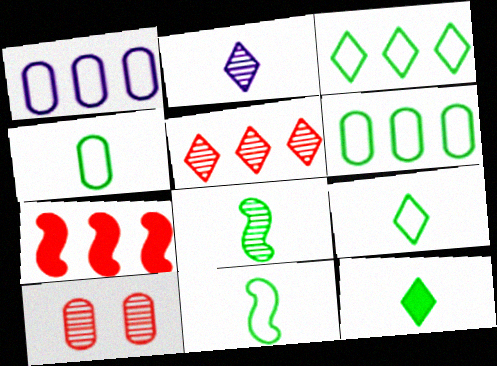[[4, 8, 12], 
[4, 9, 11]]